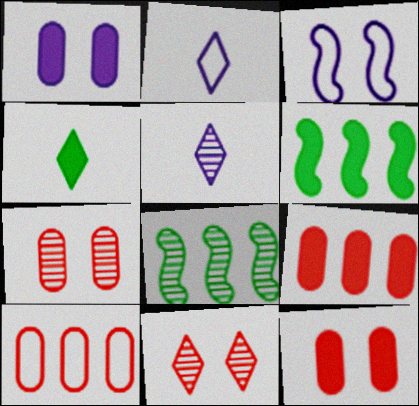[[2, 6, 7], 
[2, 8, 12], 
[5, 7, 8]]